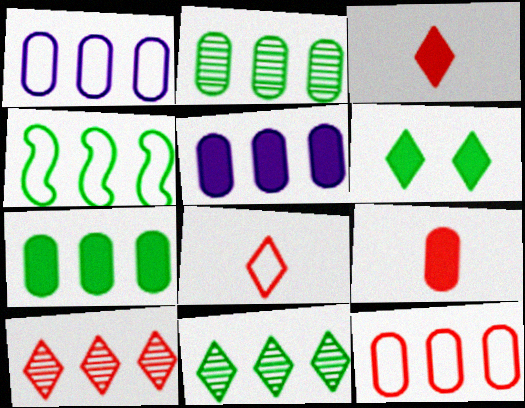[[2, 5, 12], 
[4, 5, 10], 
[4, 7, 11]]